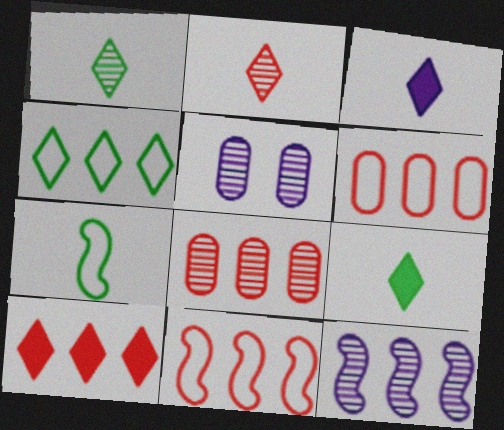[[5, 7, 10], 
[5, 9, 11], 
[8, 10, 11]]